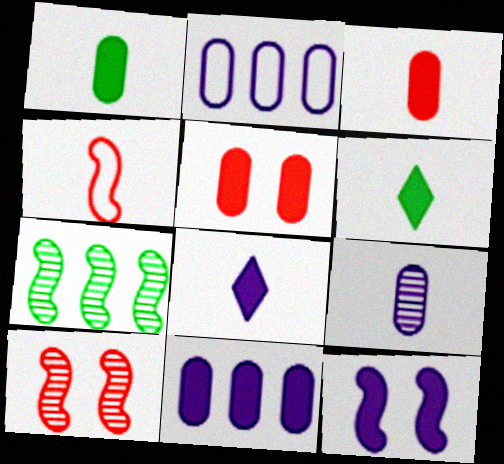[[1, 5, 11], 
[2, 6, 10], 
[4, 6, 9], 
[4, 7, 12], 
[8, 11, 12]]